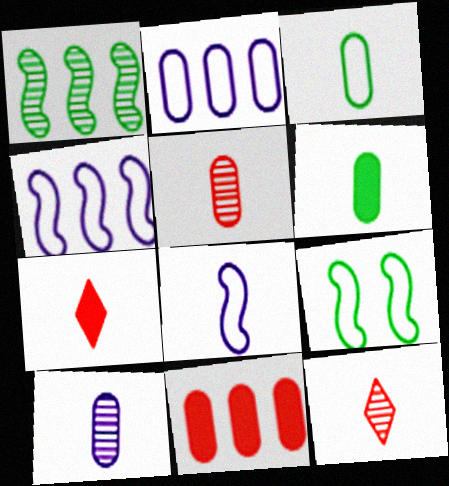[[6, 8, 12]]